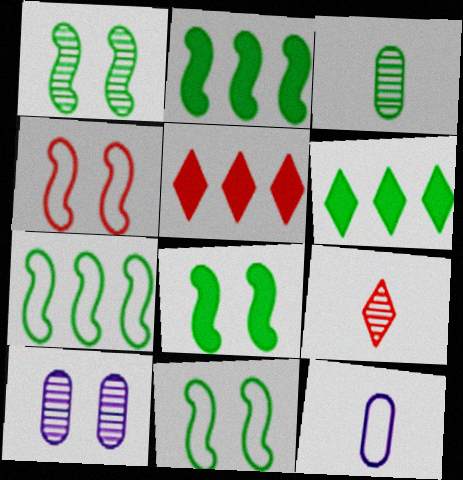[[1, 5, 12], 
[1, 8, 11], 
[3, 6, 11]]